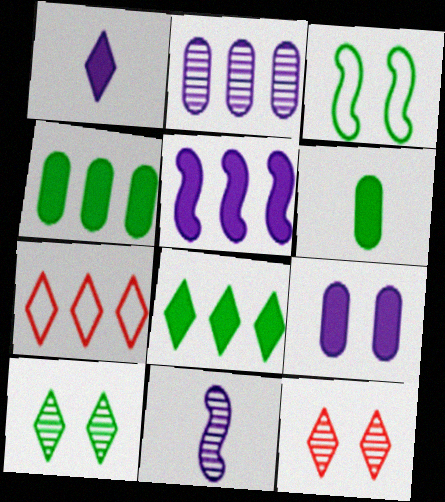[[1, 5, 9], 
[1, 7, 10], 
[3, 9, 12]]